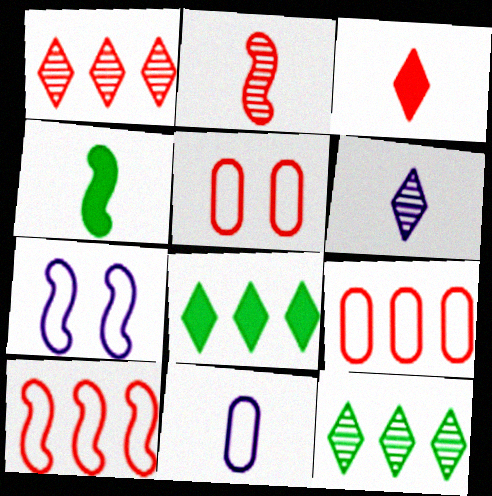[]